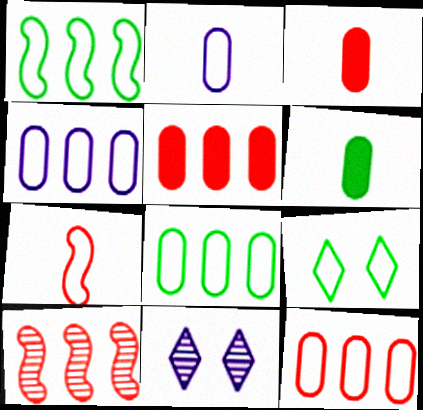[[1, 3, 11], 
[4, 7, 9], 
[4, 8, 12]]